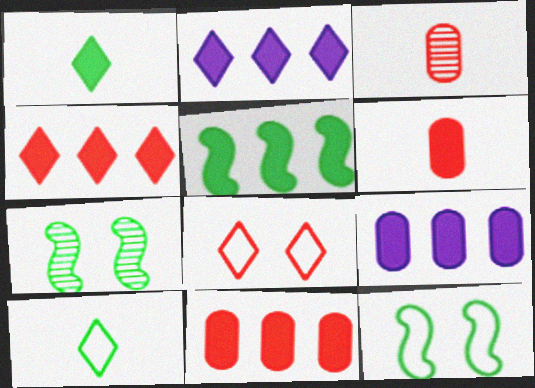[[2, 3, 12], 
[2, 5, 11], 
[4, 5, 9]]